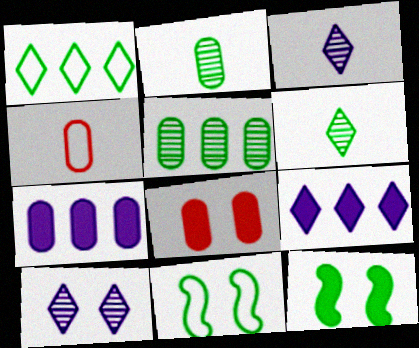[[1, 2, 12], 
[8, 10, 11]]